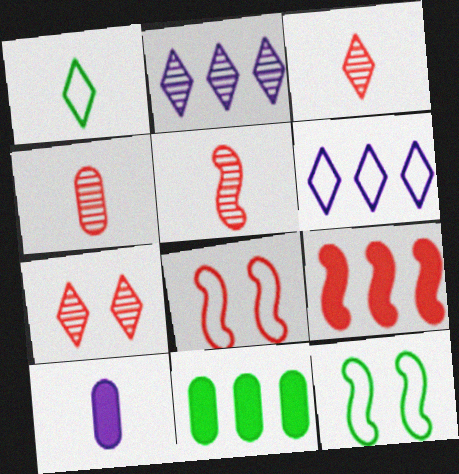[[1, 5, 10], 
[3, 4, 5], 
[5, 8, 9]]